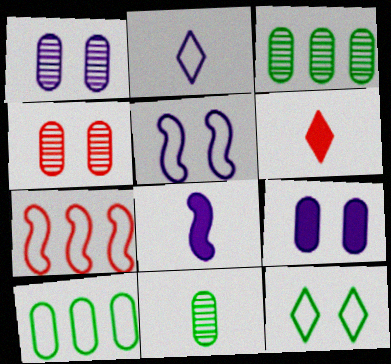[[3, 5, 6], 
[4, 6, 7]]